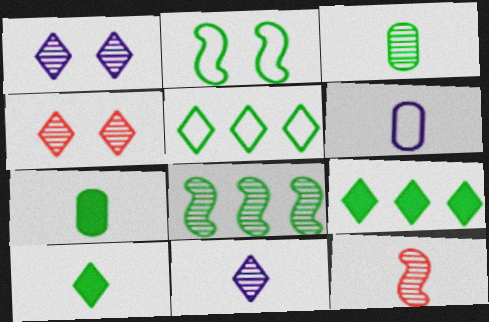[[2, 3, 9], 
[3, 11, 12], 
[6, 10, 12]]